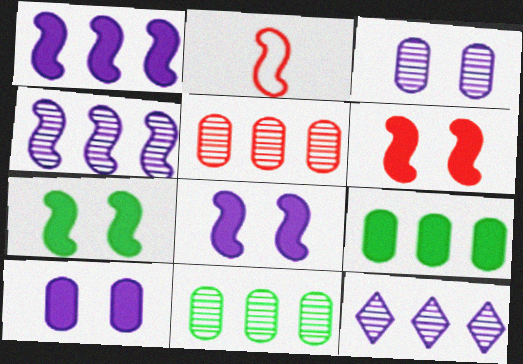[[2, 4, 7], 
[6, 7, 8]]